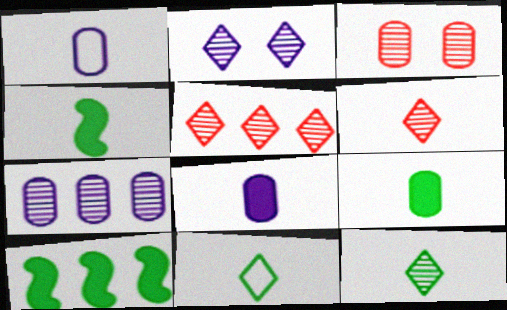[[1, 4, 6], 
[2, 5, 12]]